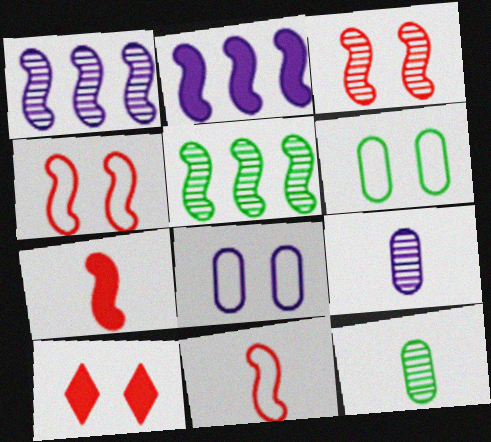[]